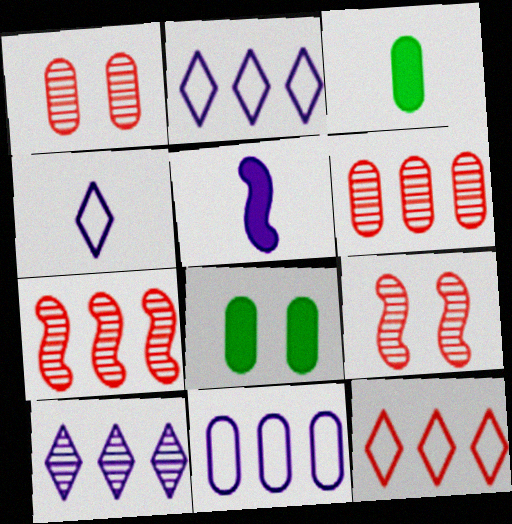[[1, 3, 11], 
[2, 3, 9], 
[4, 7, 8]]